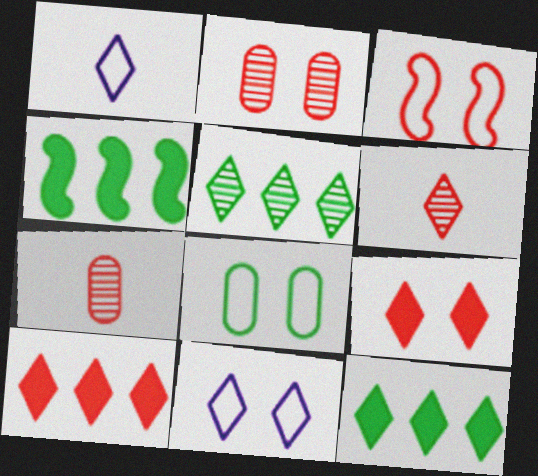[[1, 2, 4], 
[1, 5, 9], 
[2, 3, 9], 
[3, 7, 10], 
[3, 8, 11], 
[4, 7, 11], 
[6, 11, 12]]